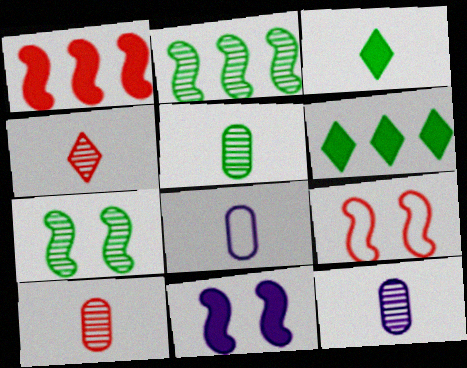[[5, 10, 12], 
[6, 9, 12], 
[7, 9, 11]]